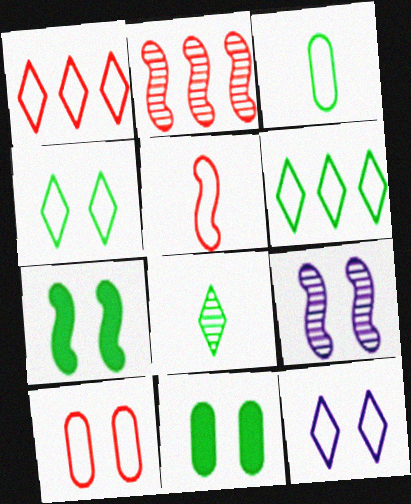[[1, 5, 10]]